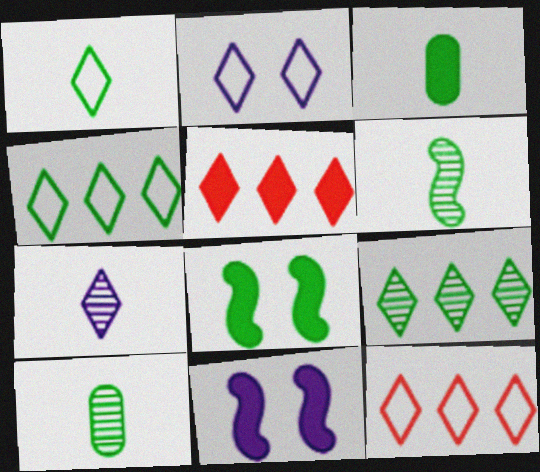[[1, 2, 12], 
[1, 3, 6], 
[3, 5, 11], 
[4, 8, 10], 
[10, 11, 12]]